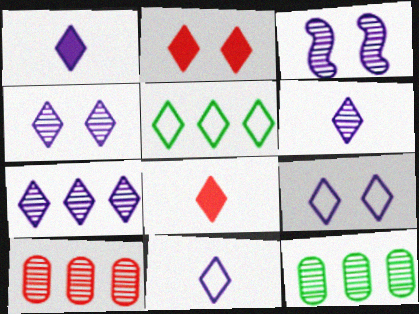[[1, 6, 11], 
[1, 7, 9], 
[2, 5, 6], 
[4, 5, 8], 
[4, 6, 7]]